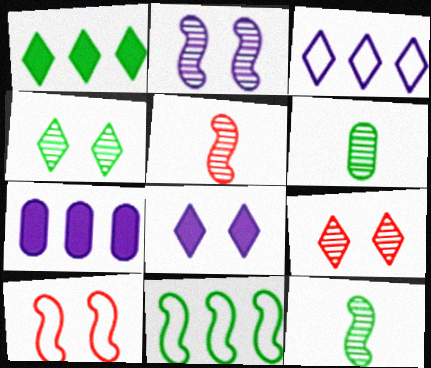[]